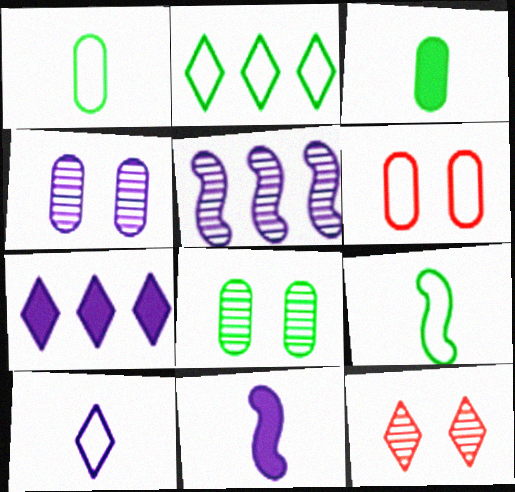[]